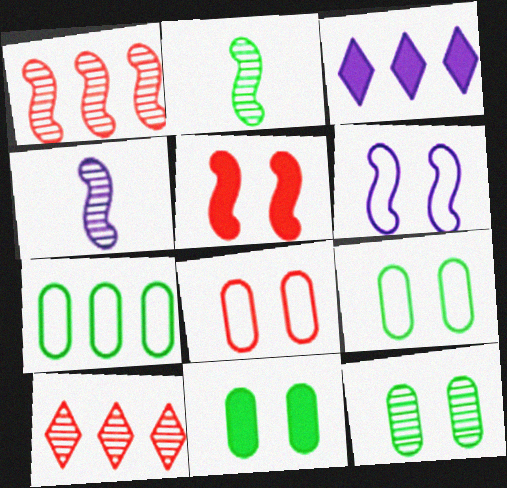[[1, 3, 7], 
[2, 3, 8], 
[4, 10, 12], 
[9, 11, 12]]